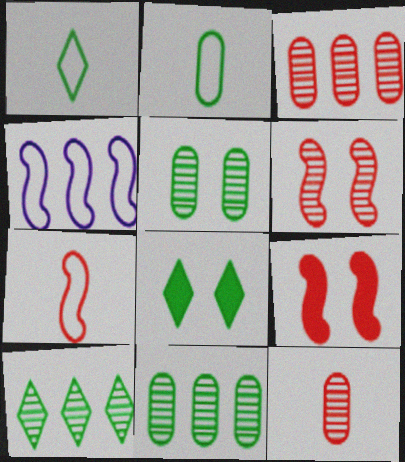[[1, 8, 10], 
[4, 8, 12]]